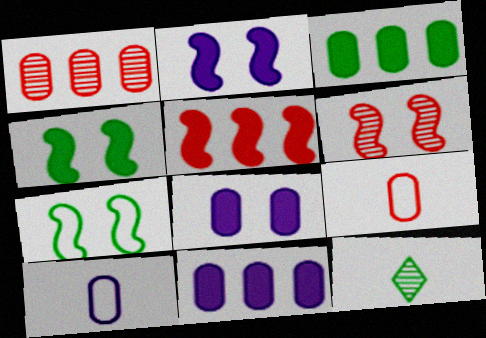[[2, 6, 7], 
[3, 7, 12]]